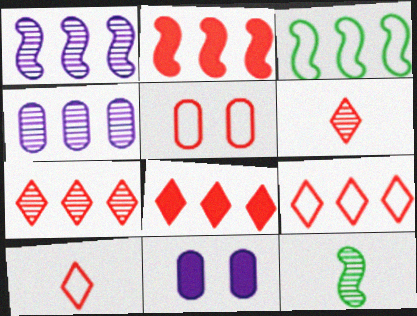[[1, 2, 3], 
[2, 5, 6], 
[3, 4, 8], 
[3, 6, 11], 
[7, 8, 9], 
[9, 11, 12]]